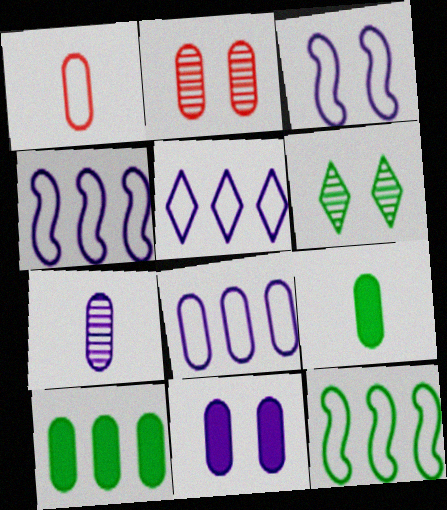[[1, 7, 9], 
[2, 8, 9], 
[4, 5, 8], 
[6, 9, 12], 
[7, 8, 11]]